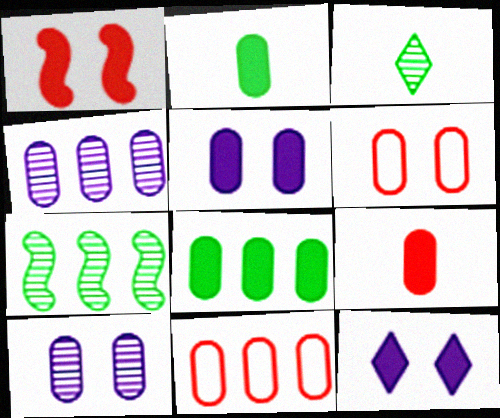[[2, 4, 6], 
[2, 10, 11], 
[4, 8, 11], 
[5, 8, 9]]